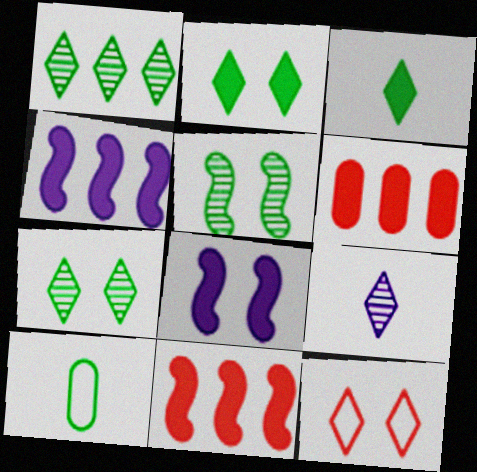[[3, 6, 8]]